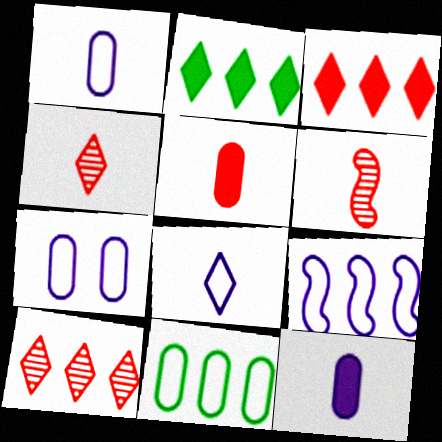[[2, 6, 7], 
[7, 8, 9]]